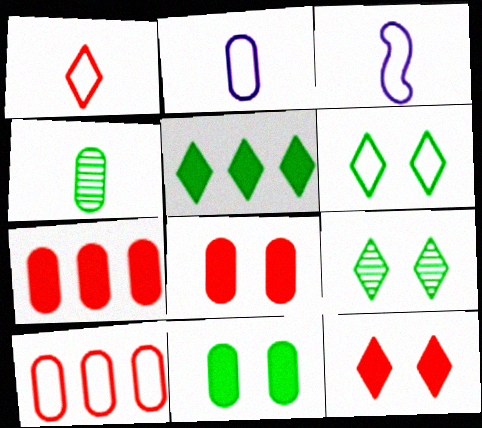[[3, 6, 10], 
[3, 7, 9]]